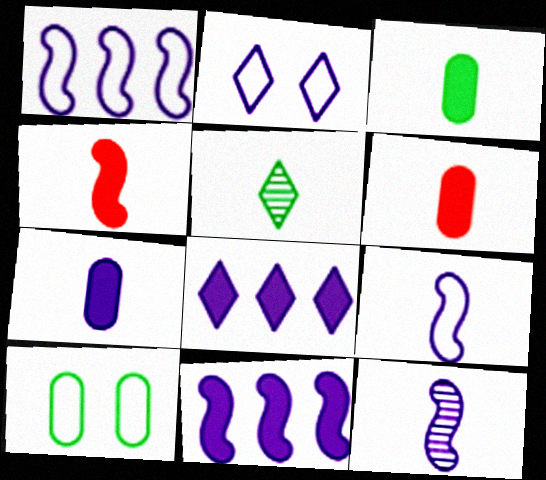[[3, 6, 7], 
[5, 6, 9]]